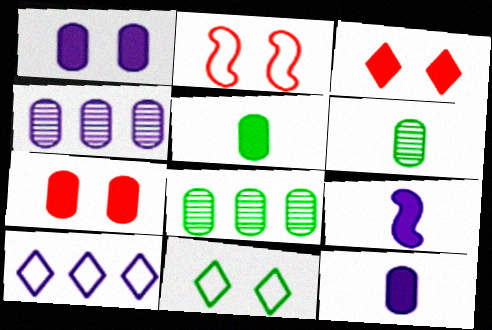[]